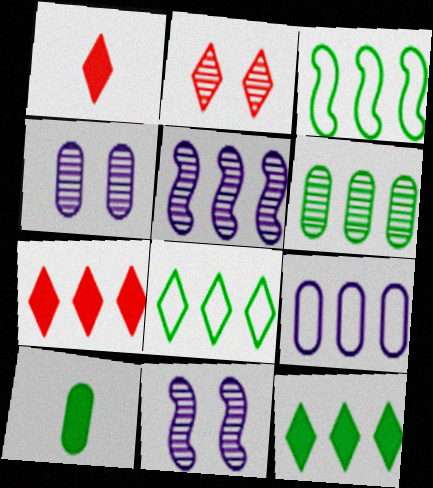[[1, 3, 4], 
[3, 6, 12]]